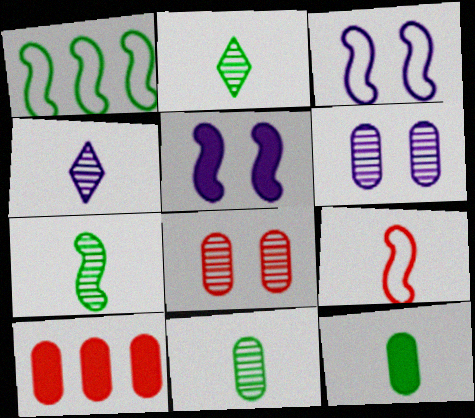[[1, 3, 9], 
[2, 3, 10], 
[2, 7, 11], 
[4, 9, 12]]